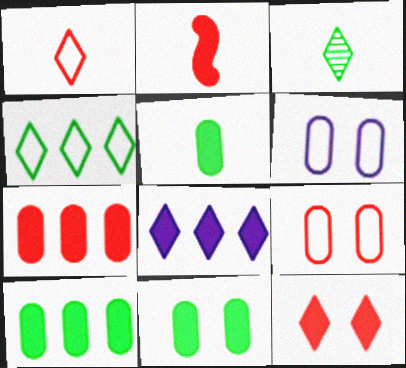[[2, 7, 12], 
[2, 8, 11], 
[5, 10, 11]]